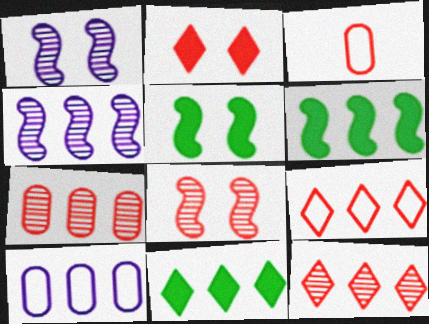[[1, 3, 11], 
[6, 10, 12]]